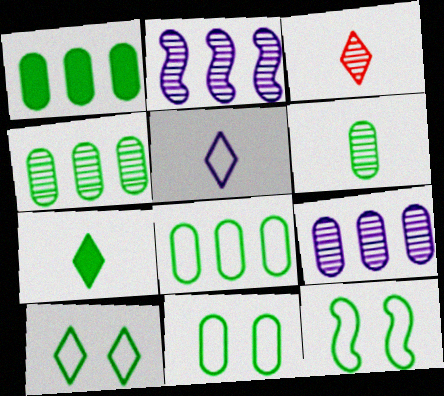[[1, 4, 8], 
[1, 6, 11], 
[3, 5, 7], 
[4, 7, 12], 
[10, 11, 12]]